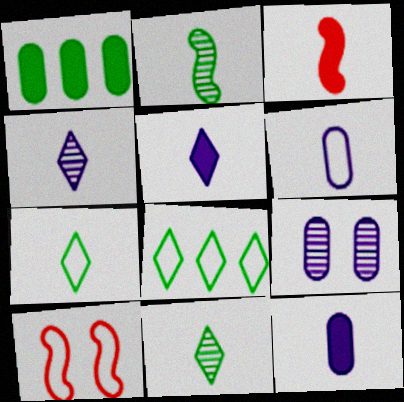[[1, 4, 10], 
[3, 6, 11], 
[3, 8, 9], 
[6, 8, 10]]